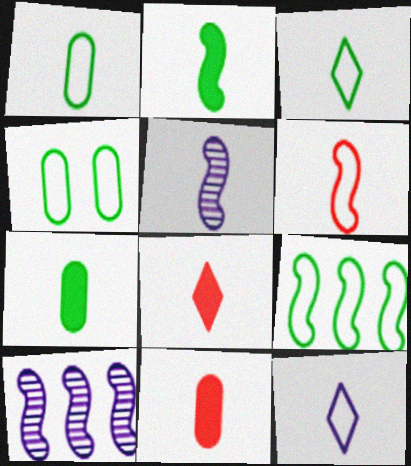[[1, 5, 8], 
[1, 6, 12], 
[2, 5, 6], 
[3, 4, 9], 
[3, 5, 11], 
[4, 8, 10]]